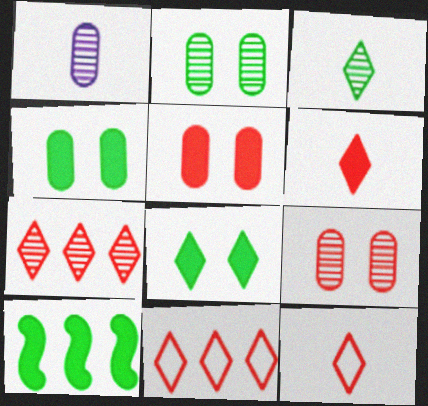[]